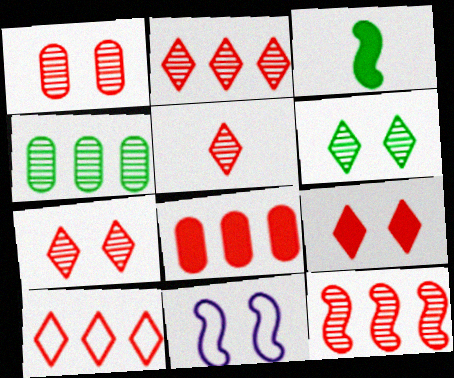[[1, 5, 12], 
[2, 5, 7], 
[3, 11, 12], 
[5, 9, 10], 
[8, 10, 12]]